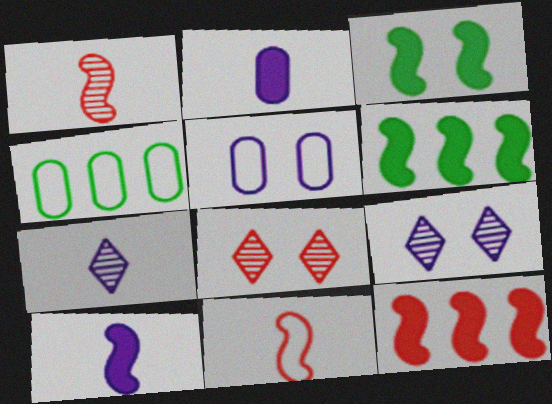[[3, 5, 8], 
[3, 10, 12], 
[4, 8, 10]]